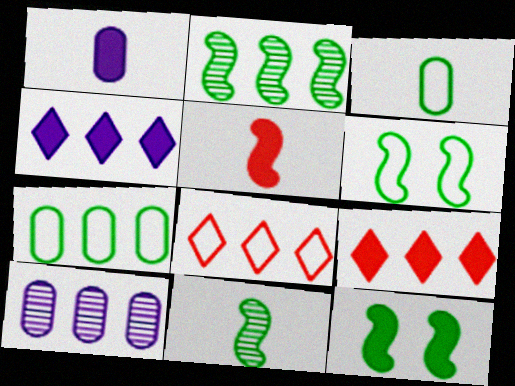[[1, 9, 12]]